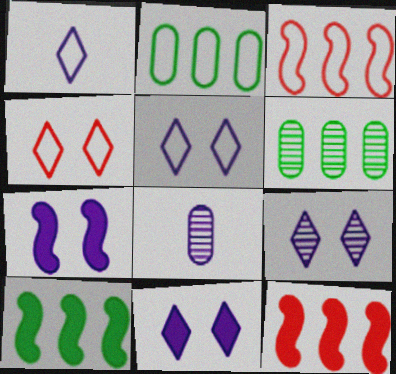[[4, 8, 10], 
[5, 9, 11]]